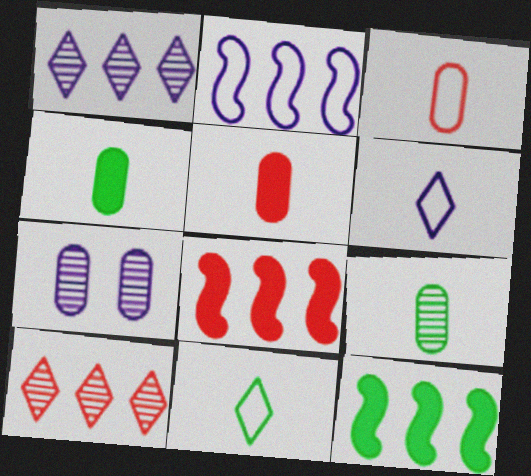[[7, 8, 11]]